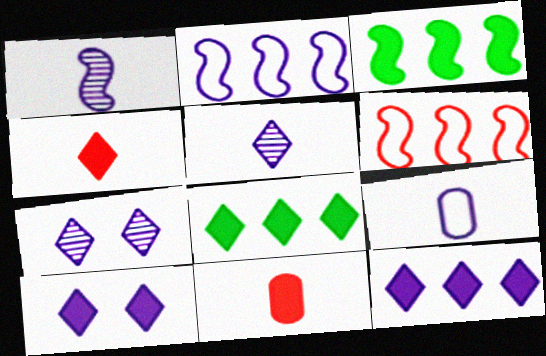[[3, 10, 11], 
[4, 8, 10]]